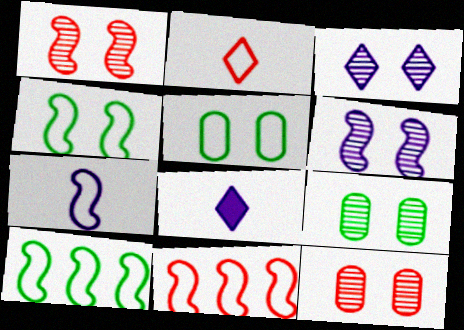[[1, 3, 9], 
[4, 7, 11], 
[8, 9, 11], 
[8, 10, 12]]